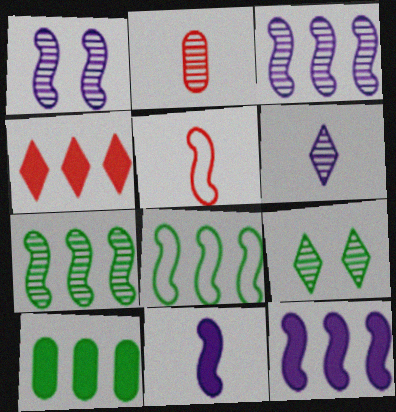[[2, 3, 9], 
[4, 10, 12]]